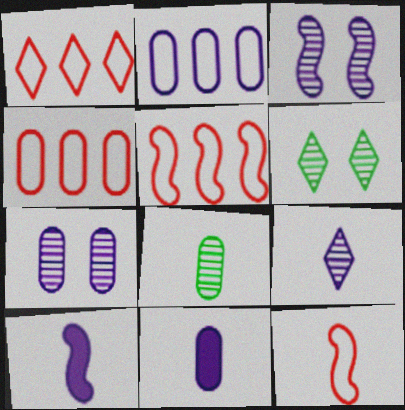[[1, 4, 5], 
[2, 7, 11], 
[4, 6, 10], 
[5, 6, 11]]